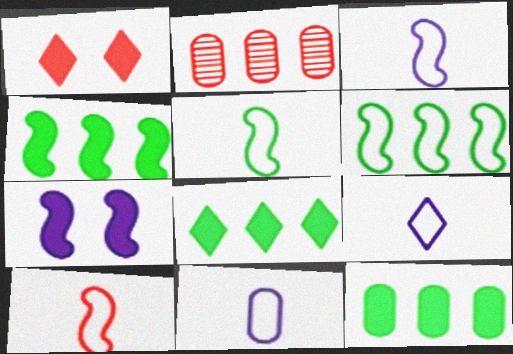[[1, 2, 10], 
[3, 5, 10], 
[3, 9, 11], 
[4, 8, 12]]